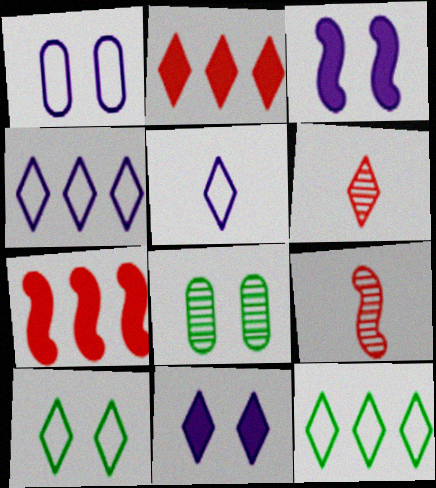[[5, 7, 8], 
[6, 11, 12]]